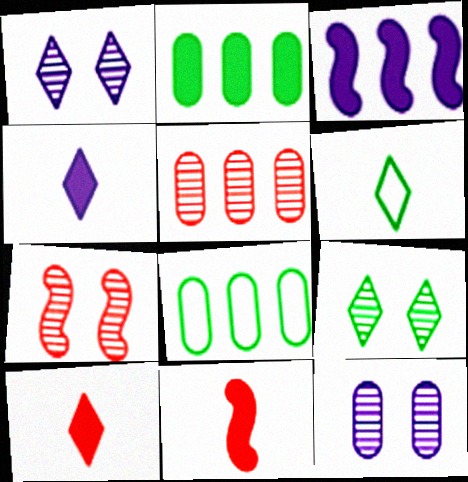[[1, 8, 11], 
[4, 7, 8], 
[7, 9, 12]]